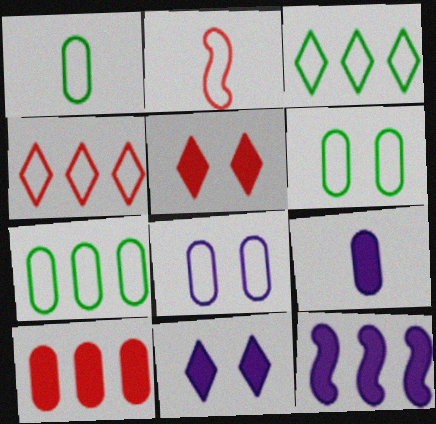[[1, 6, 7], 
[2, 3, 8], 
[9, 11, 12]]